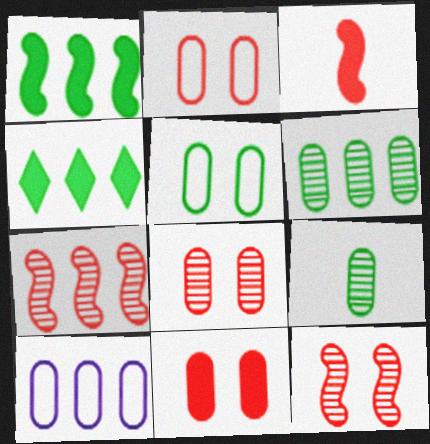[[2, 8, 11], 
[4, 7, 10], 
[9, 10, 11]]